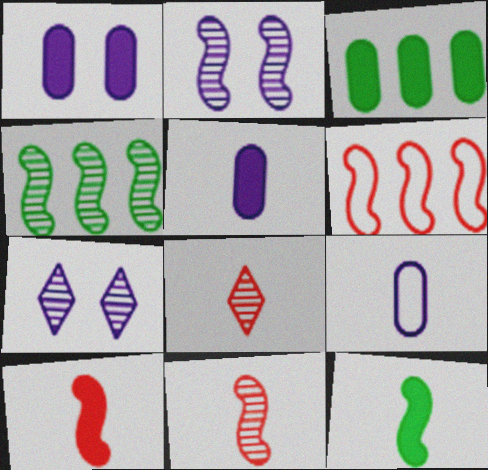[[2, 4, 11], 
[2, 6, 12], 
[8, 9, 12]]